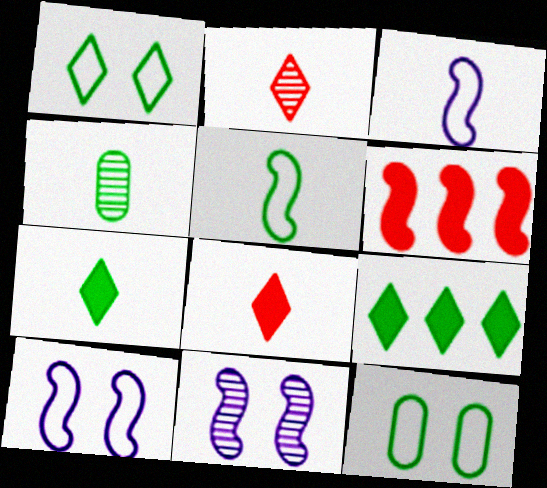[[3, 4, 8], 
[4, 5, 7], 
[5, 6, 11]]